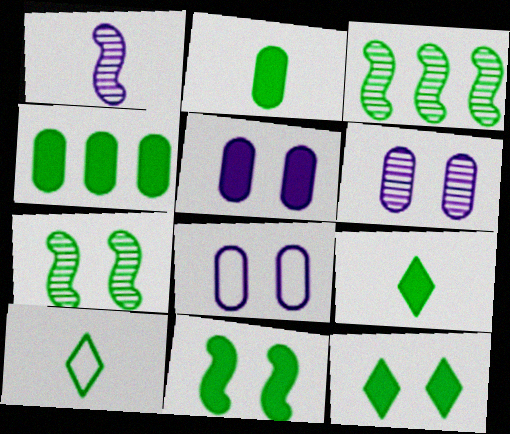[[4, 7, 10], 
[4, 9, 11], 
[5, 6, 8]]